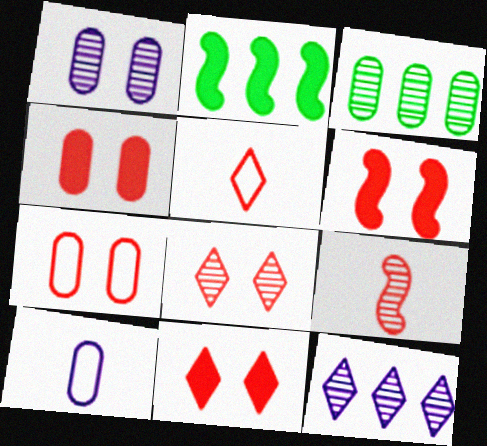[[1, 2, 5], 
[2, 8, 10], 
[3, 4, 10], 
[4, 6, 11], 
[6, 7, 8]]